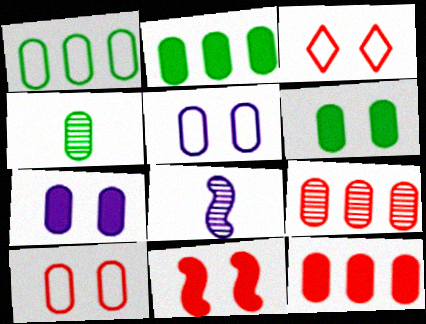[[1, 4, 6], 
[2, 3, 8], 
[4, 5, 12]]